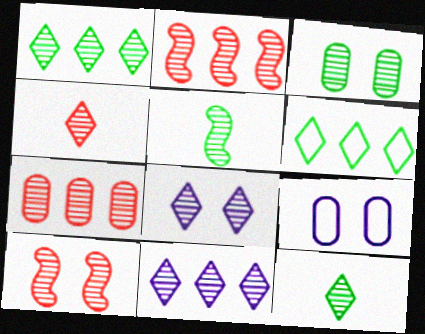[[1, 3, 5], 
[1, 4, 8], 
[3, 8, 10], 
[4, 7, 10], 
[5, 7, 8]]